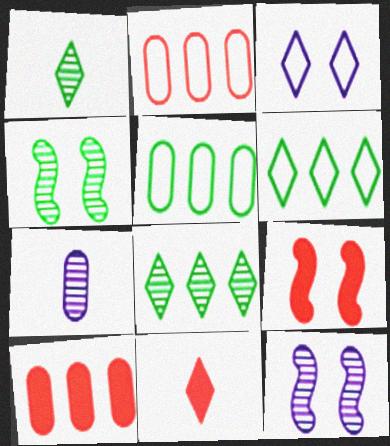[[3, 8, 11], 
[5, 11, 12], 
[6, 7, 9], 
[9, 10, 11]]